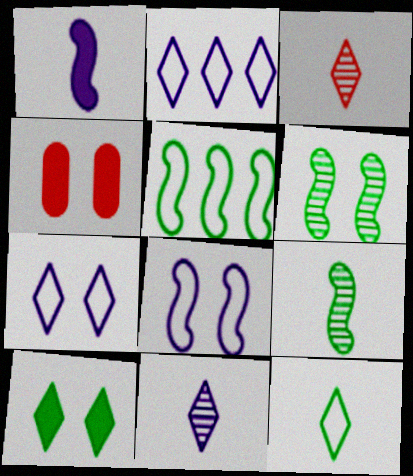[[2, 3, 10], 
[2, 4, 9], 
[4, 5, 11], 
[4, 6, 7]]